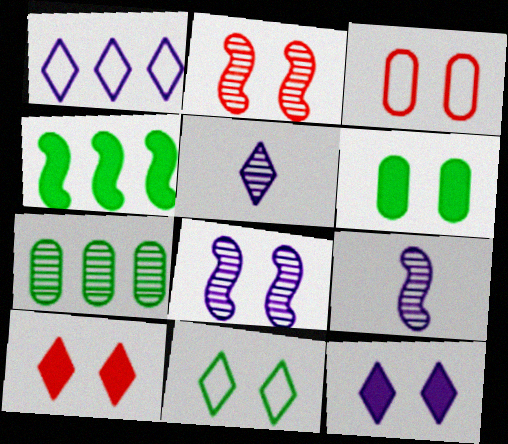[[1, 5, 12], 
[2, 3, 10], 
[2, 5, 7], 
[3, 4, 5]]